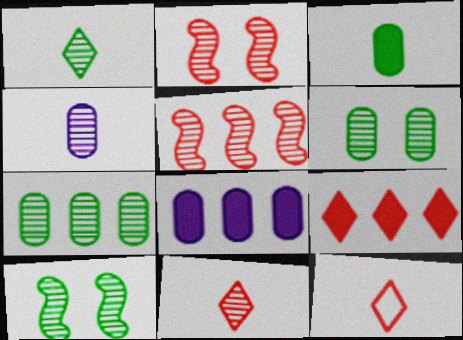[[1, 7, 10], 
[8, 10, 12]]